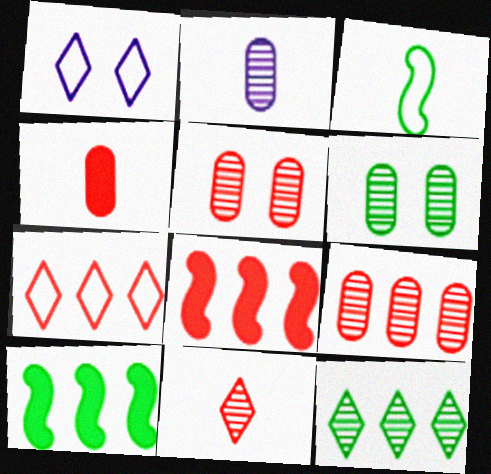[[2, 6, 9], 
[7, 8, 9]]